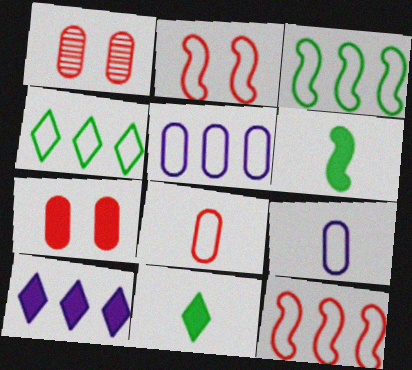[[2, 4, 9], 
[4, 5, 12], 
[6, 7, 10]]